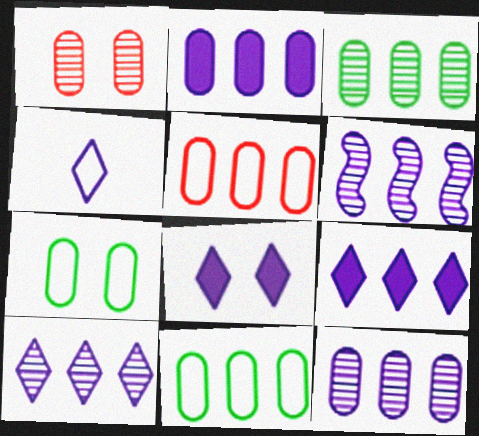[[2, 3, 5], 
[4, 8, 10], 
[6, 10, 12]]